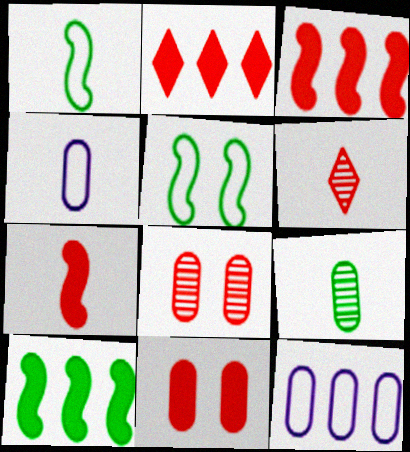[[2, 7, 11], 
[9, 11, 12]]